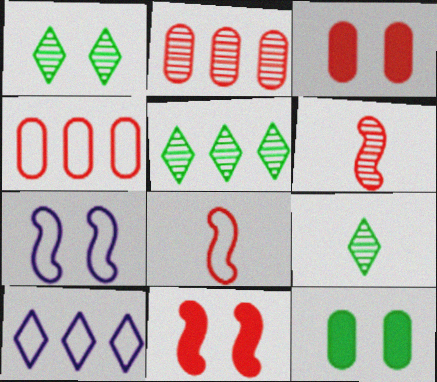[[1, 3, 7], 
[1, 5, 9], 
[6, 10, 12]]